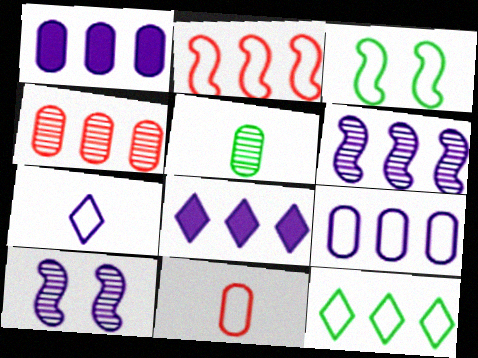[[1, 7, 10], 
[2, 9, 12], 
[6, 8, 9]]